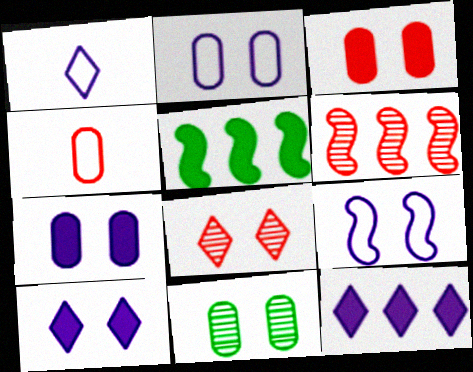[[2, 3, 11]]